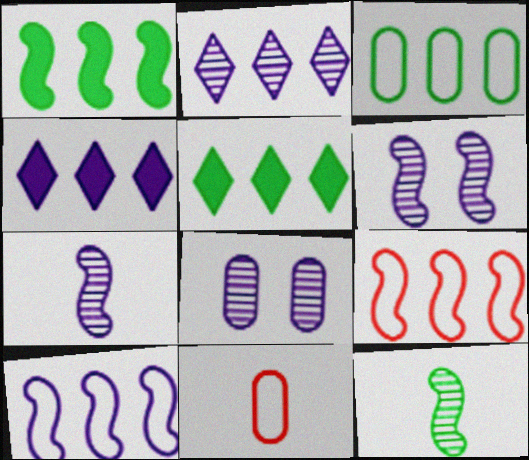[[2, 7, 8], 
[5, 6, 11]]